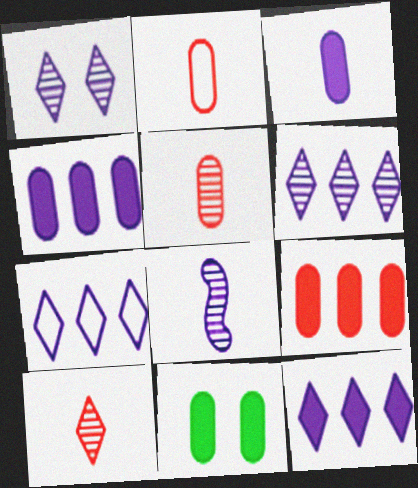[[3, 9, 11], 
[6, 7, 12]]